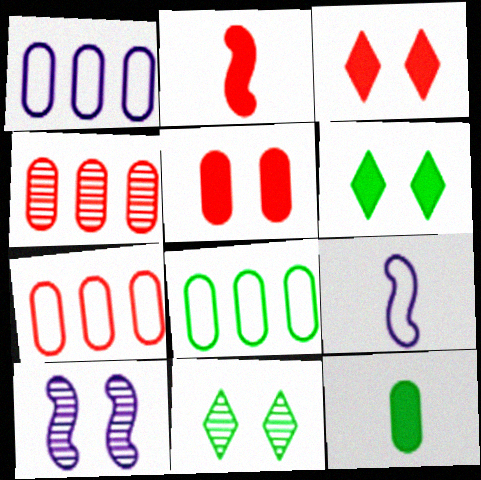[[1, 2, 11], 
[1, 7, 8], 
[4, 6, 9]]